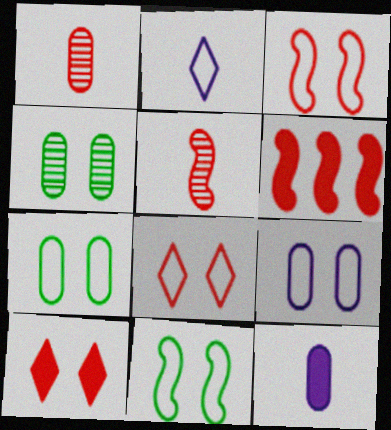[[1, 6, 8], 
[2, 4, 6], 
[3, 5, 6], 
[8, 9, 11]]